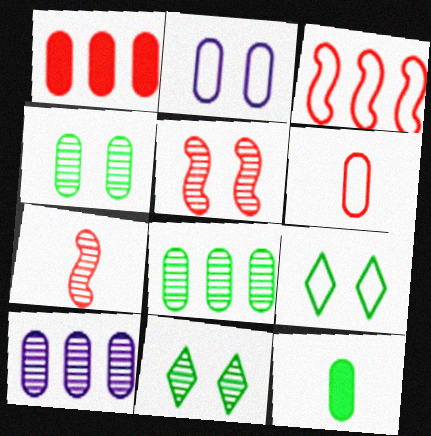[[7, 10, 11]]